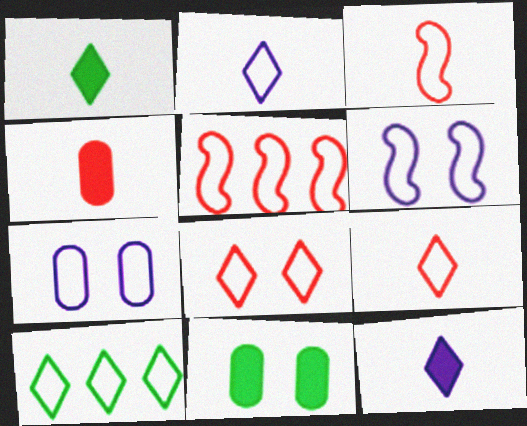[[2, 8, 10], 
[3, 7, 10]]